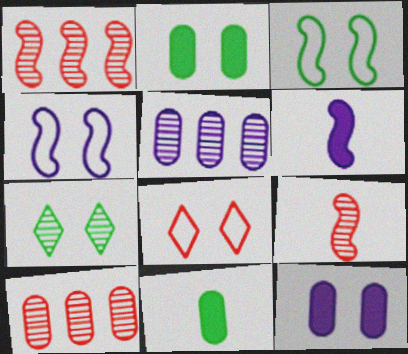[[1, 3, 6], 
[2, 3, 7], 
[5, 7, 9]]